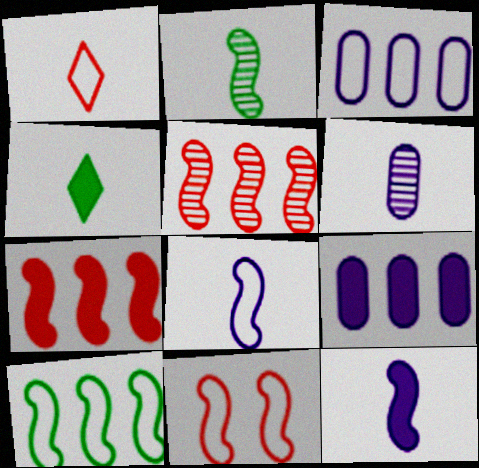[[8, 10, 11]]